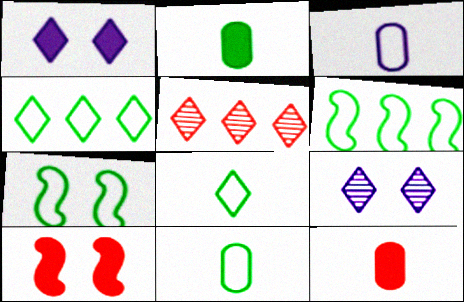[[1, 5, 8], 
[4, 7, 11], 
[6, 9, 12]]